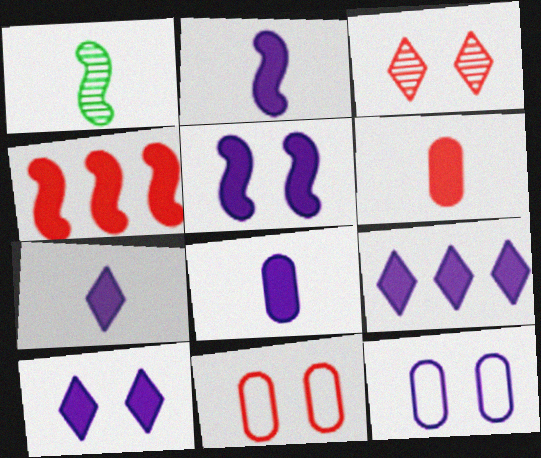[[1, 9, 11], 
[2, 7, 8], 
[5, 8, 9], 
[7, 9, 10]]